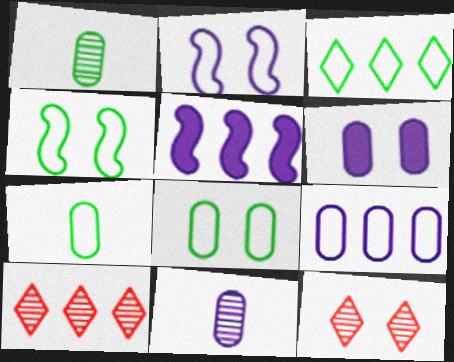[[3, 4, 7], 
[4, 6, 12], 
[5, 7, 12], 
[6, 9, 11]]